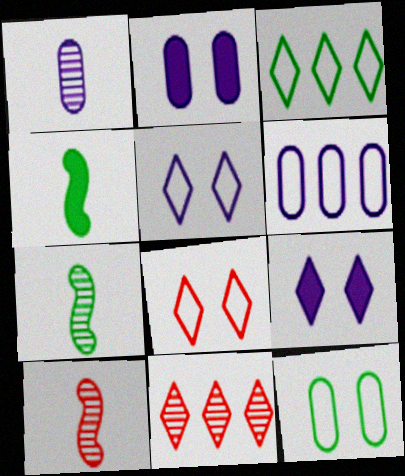[[1, 2, 6], 
[2, 3, 10]]